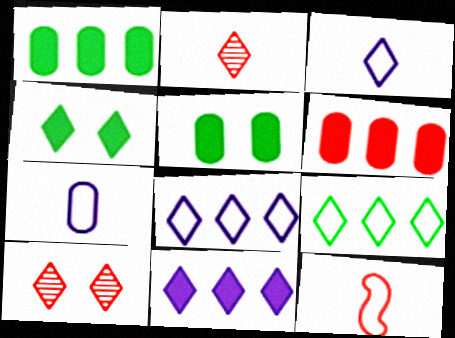[[2, 4, 8], 
[6, 10, 12]]